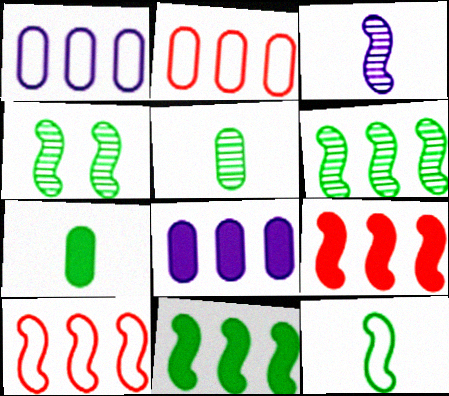[[4, 11, 12]]